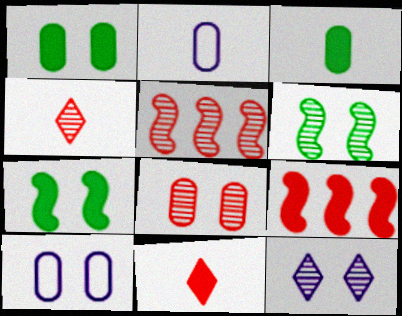[[1, 8, 10], 
[4, 5, 8], 
[6, 8, 12]]